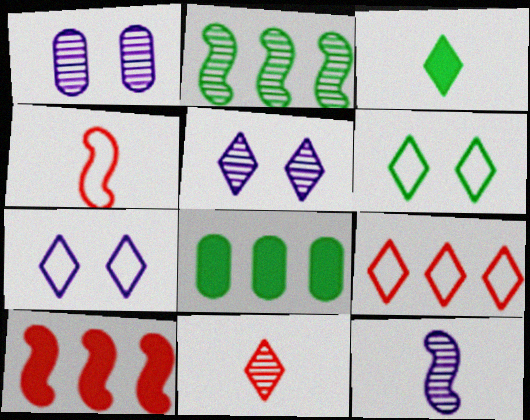[[1, 2, 11], 
[3, 5, 9], 
[4, 5, 8]]